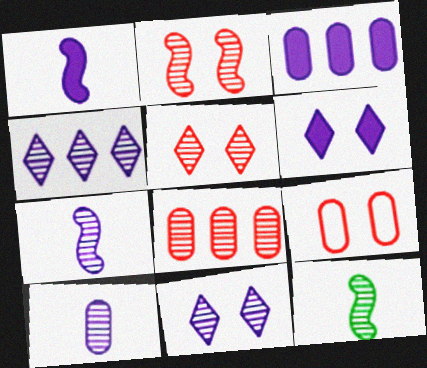[[1, 3, 6], 
[8, 11, 12]]